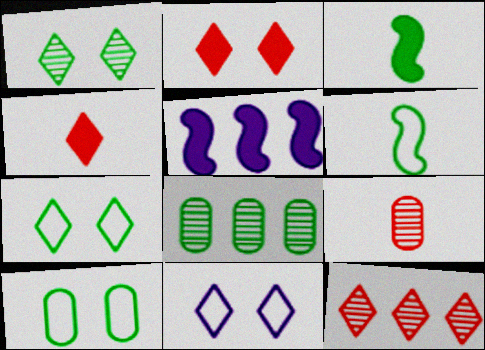[[1, 2, 11], 
[3, 7, 8], 
[5, 7, 9]]